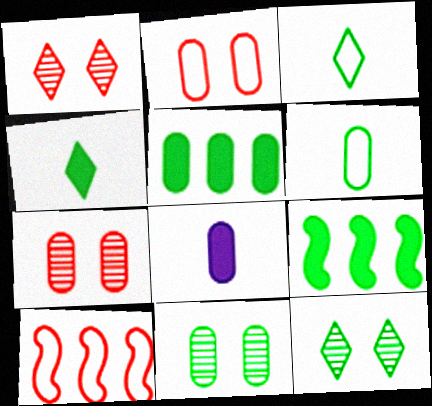[[3, 9, 11], 
[5, 6, 11], 
[6, 9, 12], 
[8, 10, 12]]